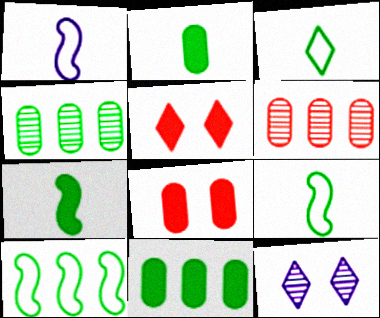[[1, 4, 5]]